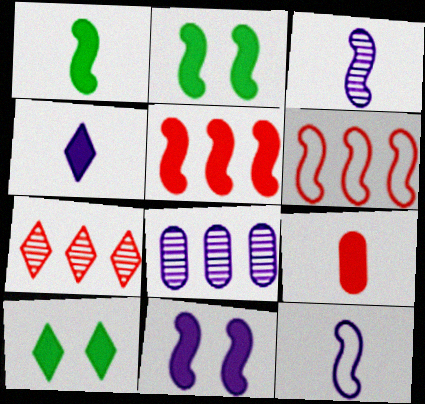[[1, 4, 9], 
[1, 5, 11], 
[2, 3, 6]]